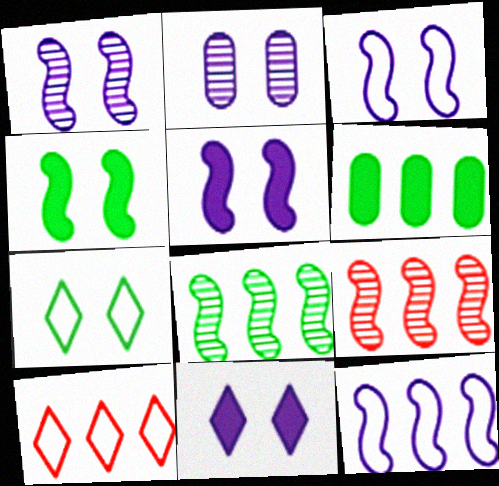[[1, 3, 5], 
[2, 3, 11]]